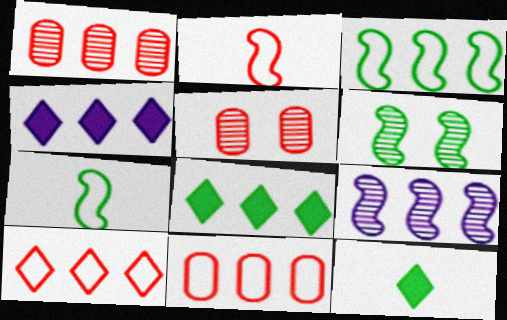[[1, 3, 4], 
[4, 5, 7], 
[8, 9, 11]]